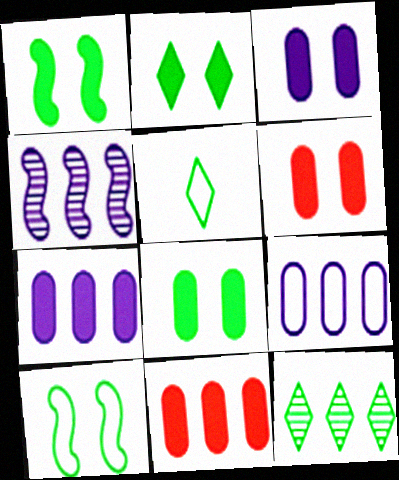[[1, 2, 8], 
[2, 5, 12], 
[3, 6, 8], 
[4, 5, 6]]